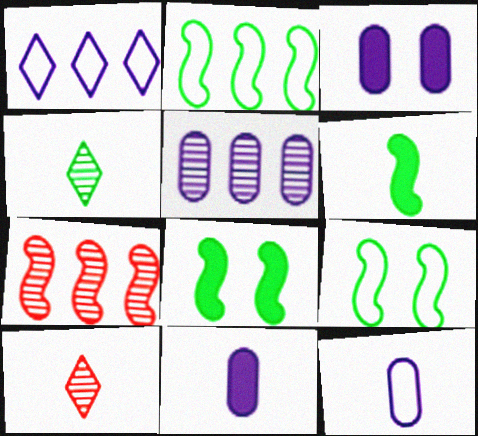[[2, 3, 10], 
[3, 5, 12], 
[6, 10, 12]]